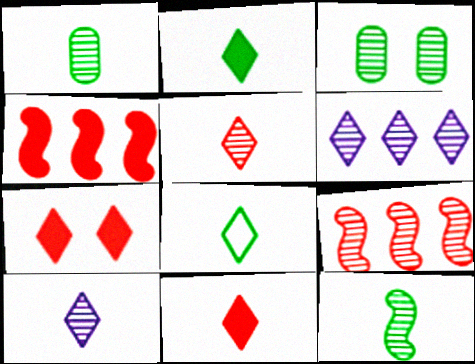[[3, 9, 10], 
[6, 7, 8], 
[8, 10, 11]]